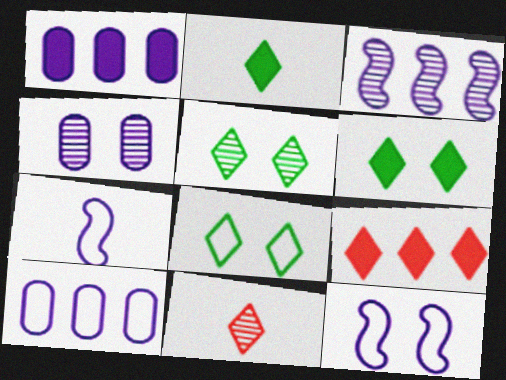[[5, 6, 8]]